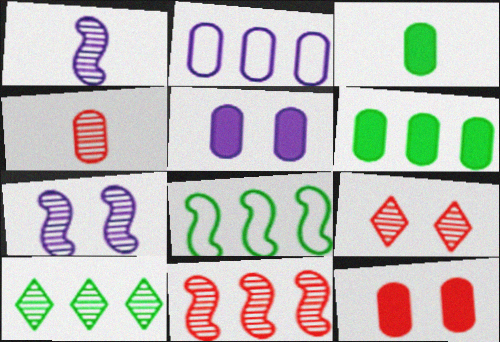[[4, 7, 10], 
[4, 9, 11], 
[6, 8, 10]]